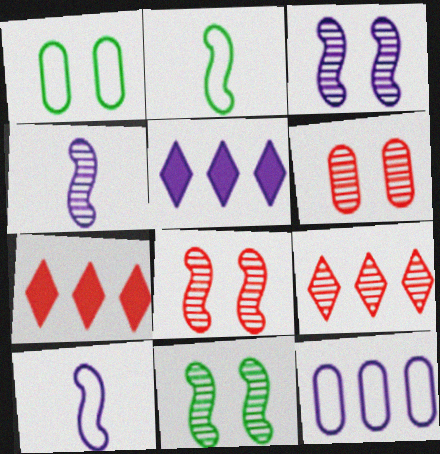[[1, 4, 7], 
[2, 5, 6], 
[3, 8, 11]]